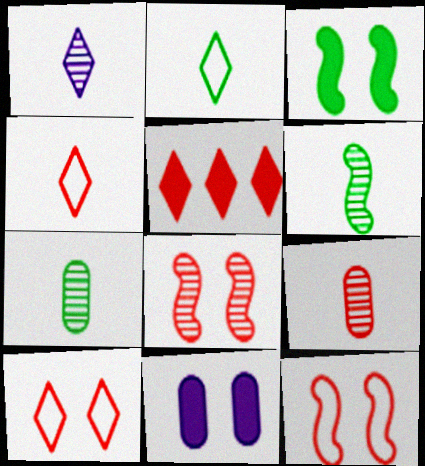[[1, 6, 9], 
[5, 9, 12]]